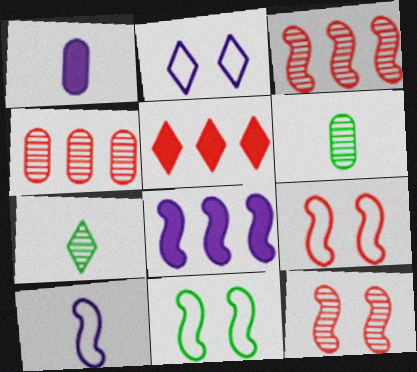[[2, 5, 7]]